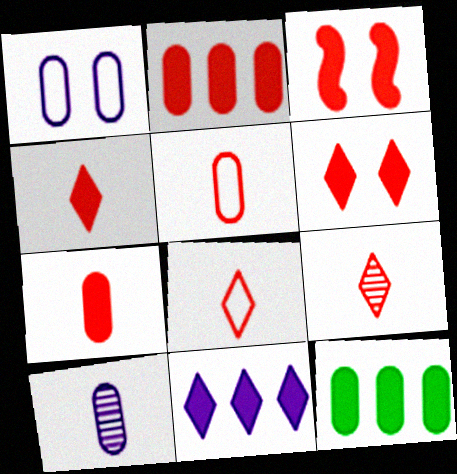[[2, 3, 4], 
[4, 8, 9]]